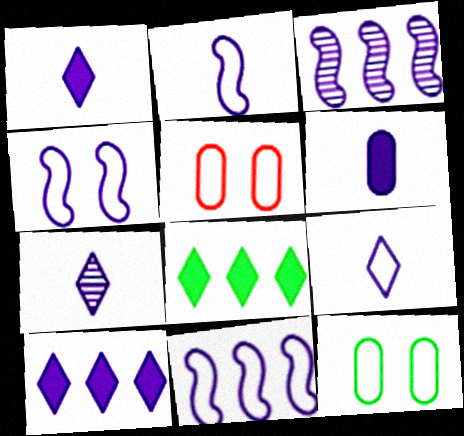[[1, 7, 9], 
[2, 4, 11], 
[2, 6, 7]]